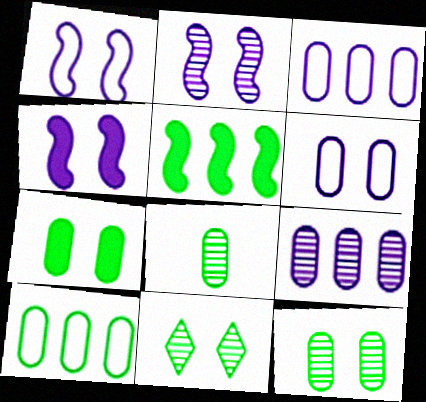[[1, 2, 4], 
[7, 8, 10]]